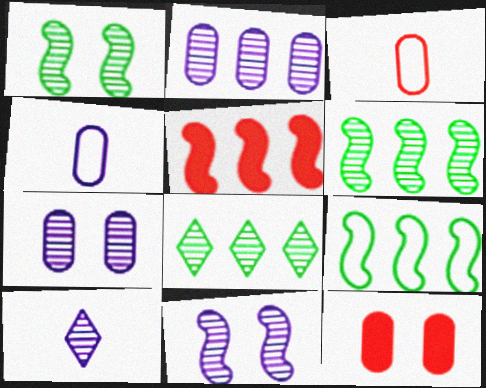[[2, 10, 11], 
[9, 10, 12]]